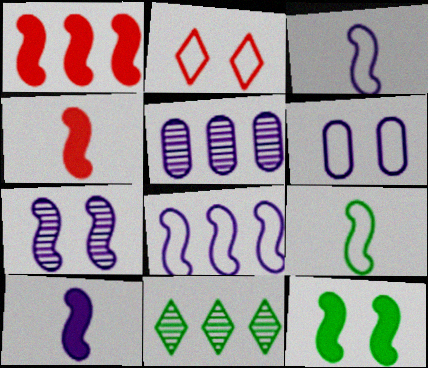[[1, 7, 9], 
[1, 10, 12], 
[4, 6, 11], 
[7, 8, 10]]